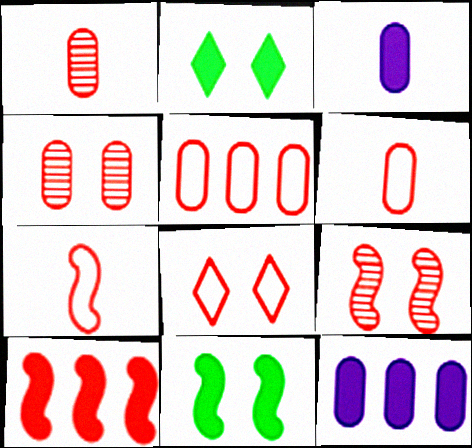[[1, 8, 10], 
[2, 3, 10], 
[5, 7, 8], 
[7, 9, 10]]